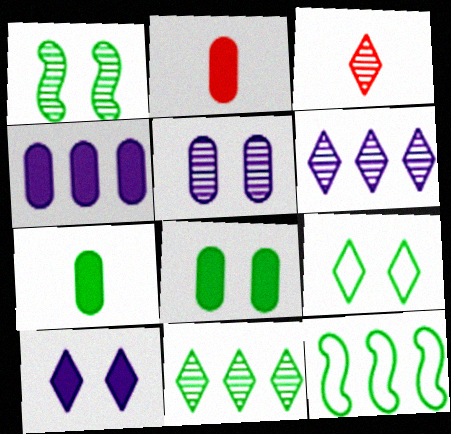[[1, 8, 9], 
[2, 4, 8]]